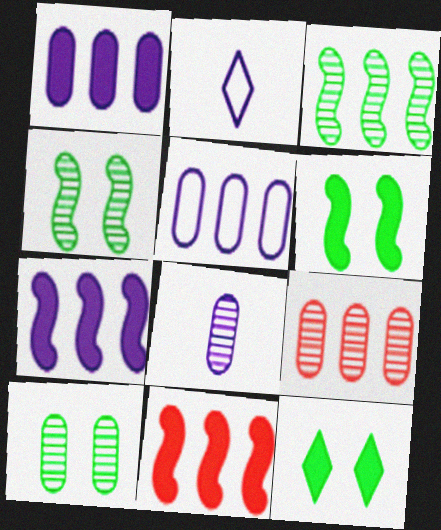[[2, 6, 9], 
[2, 10, 11], 
[8, 9, 10]]